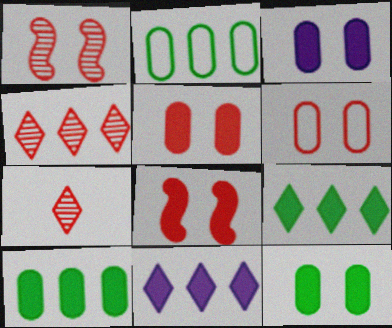[[3, 5, 12]]